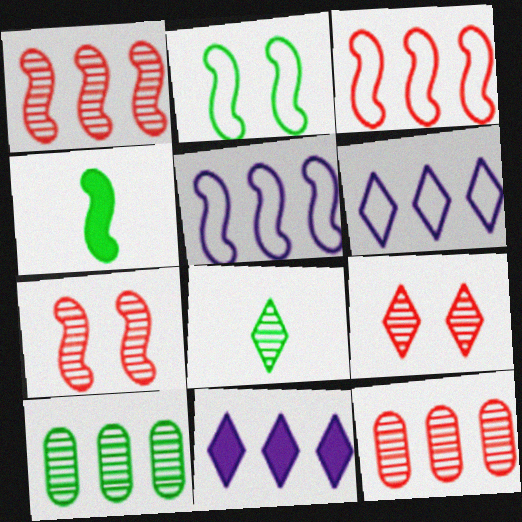[[3, 10, 11], 
[4, 5, 7]]